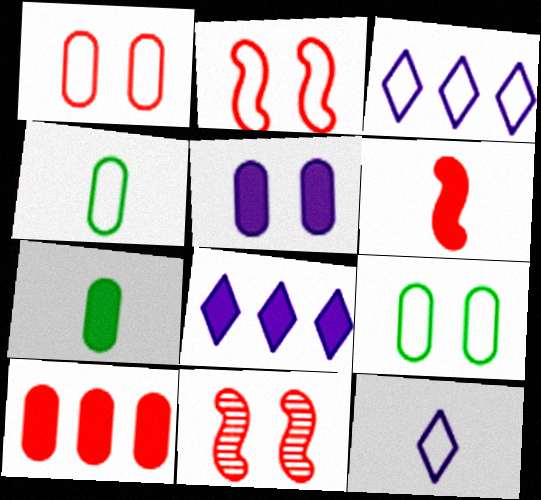[[2, 3, 4], 
[3, 7, 11], 
[4, 8, 11], 
[5, 7, 10]]